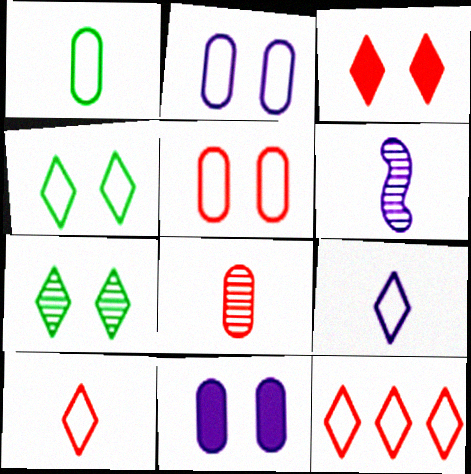[[4, 9, 12]]